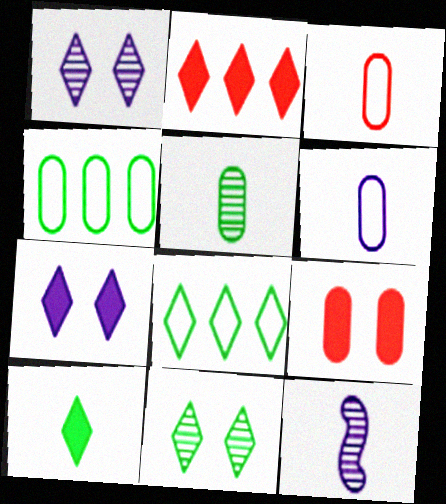[[2, 7, 10], 
[3, 10, 12], 
[8, 9, 12], 
[8, 10, 11]]